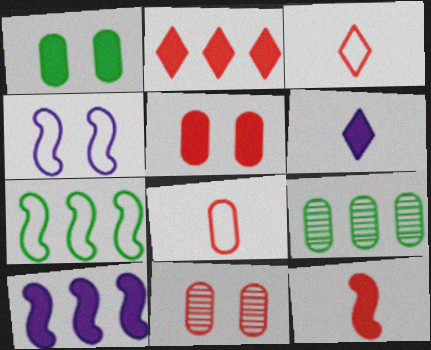[[2, 5, 12], 
[6, 7, 11]]